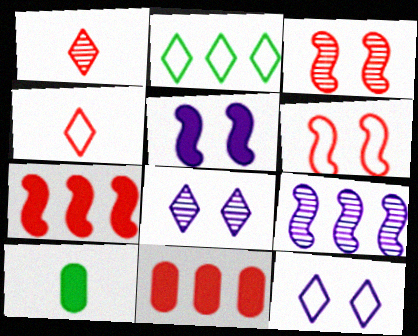[[1, 6, 11], 
[2, 4, 12], 
[2, 9, 11], 
[3, 4, 11]]